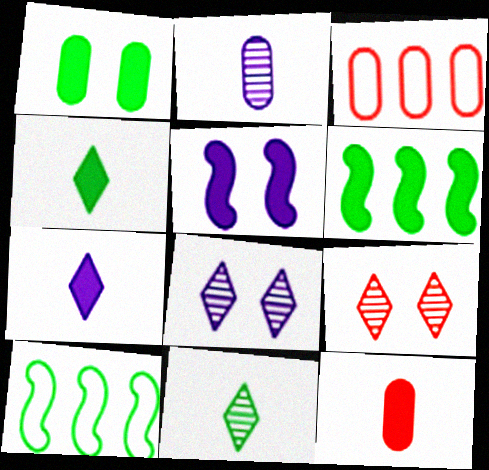[[1, 2, 3], 
[1, 4, 6], 
[1, 10, 11], 
[3, 5, 11], 
[8, 10, 12]]